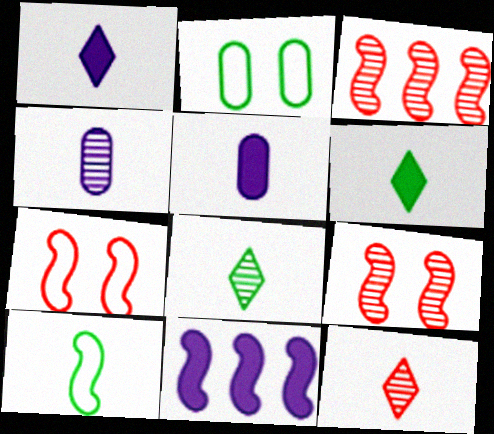[[1, 2, 3], 
[2, 11, 12], 
[5, 10, 12], 
[9, 10, 11]]